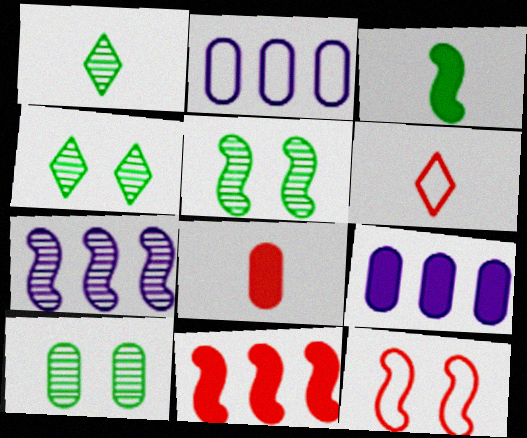[[1, 9, 12], 
[2, 8, 10], 
[3, 7, 12], 
[4, 5, 10], 
[5, 6, 9]]